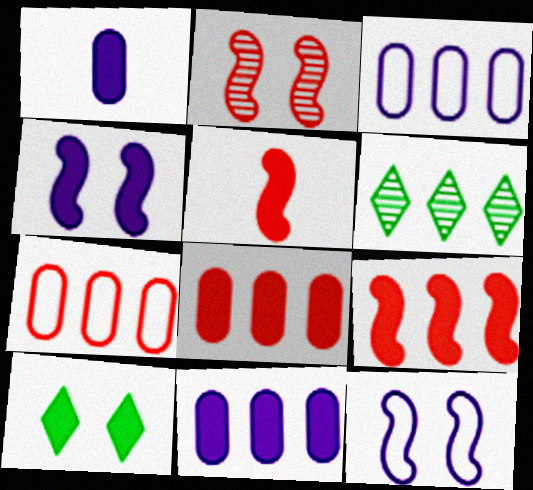[[1, 9, 10], 
[3, 6, 9], 
[5, 10, 11]]